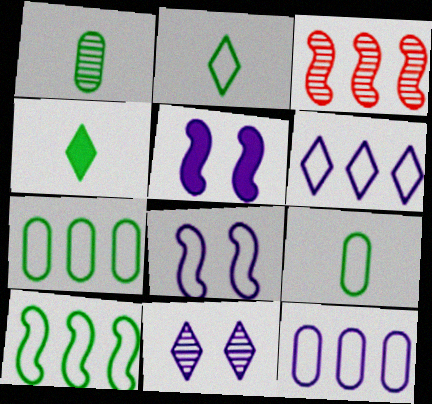[[1, 3, 11]]